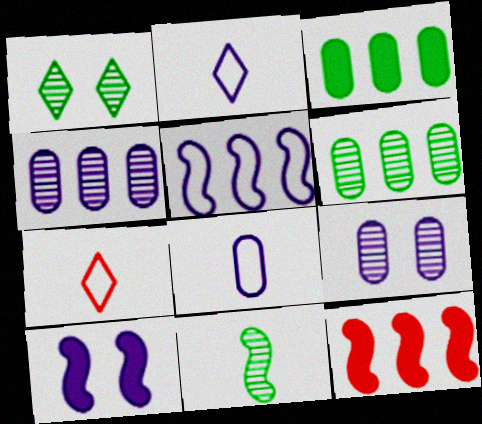[[1, 6, 11], 
[1, 8, 12], 
[2, 4, 10], 
[6, 7, 10]]